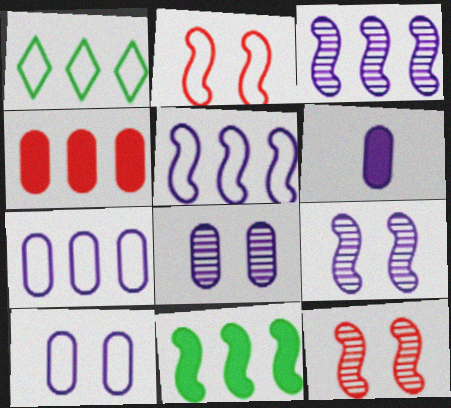[[1, 3, 4], 
[1, 6, 12], 
[6, 7, 8]]